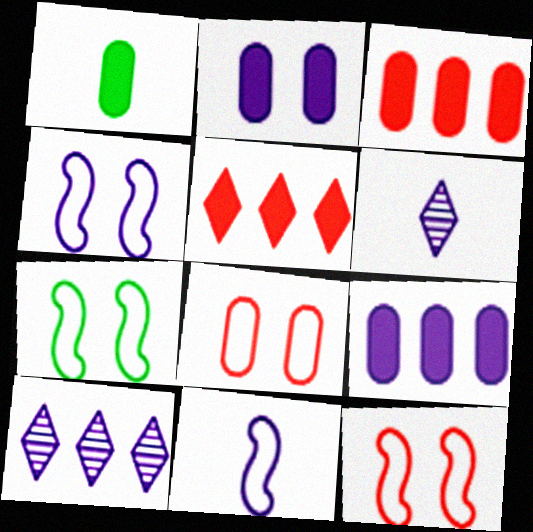[[1, 2, 3], 
[1, 10, 12], 
[2, 10, 11], 
[3, 6, 7], 
[4, 6, 9], 
[4, 7, 12]]